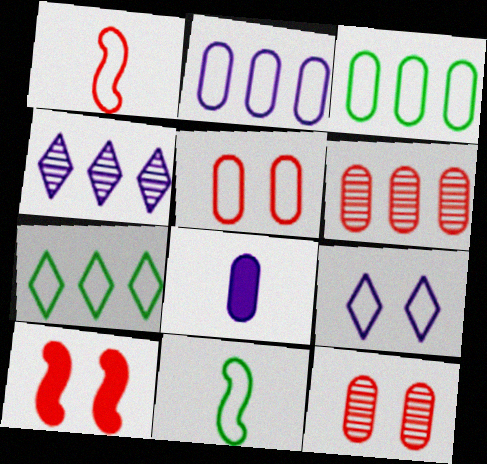[[1, 3, 9], 
[3, 8, 12]]